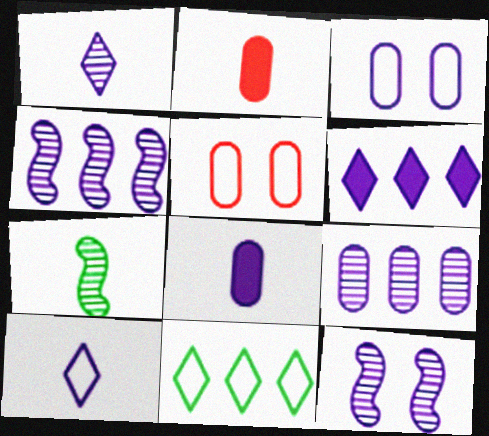[[1, 9, 12], 
[2, 7, 10], 
[2, 11, 12], 
[3, 8, 9], 
[5, 6, 7]]